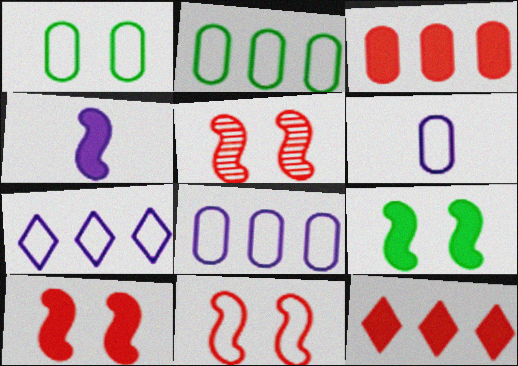[[5, 10, 11]]